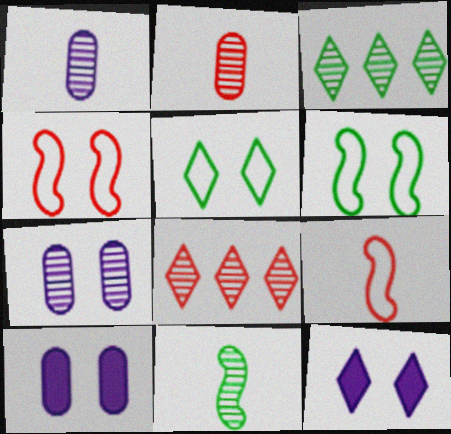[[3, 9, 10], 
[7, 8, 11]]